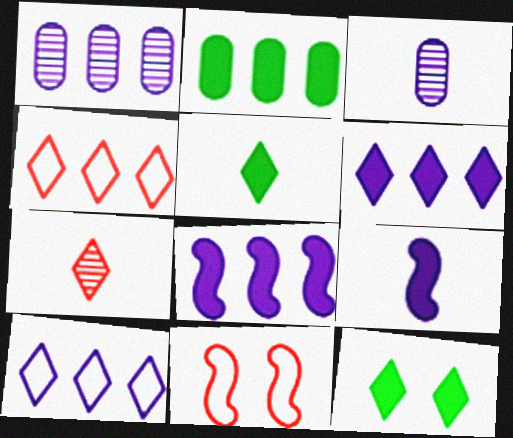[[1, 5, 11], 
[1, 8, 10], 
[7, 10, 12]]